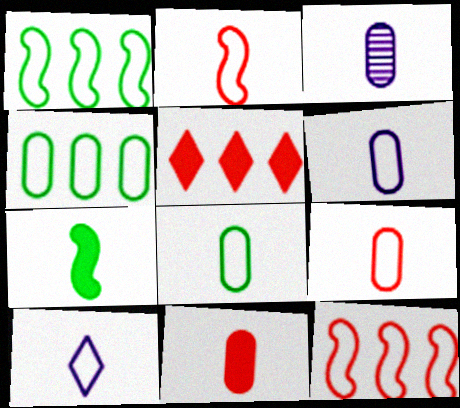[[2, 8, 10], 
[3, 8, 11], 
[6, 8, 9]]